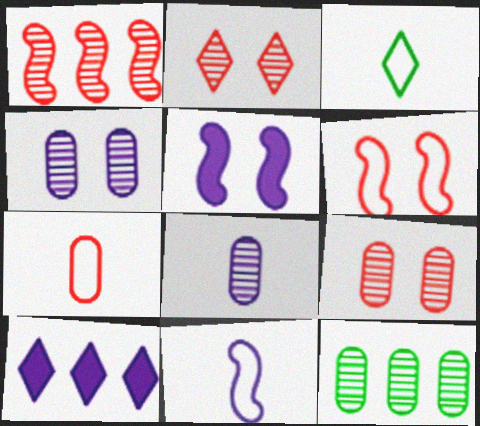[[2, 3, 10], 
[3, 7, 11], 
[4, 10, 11], 
[8, 9, 12]]